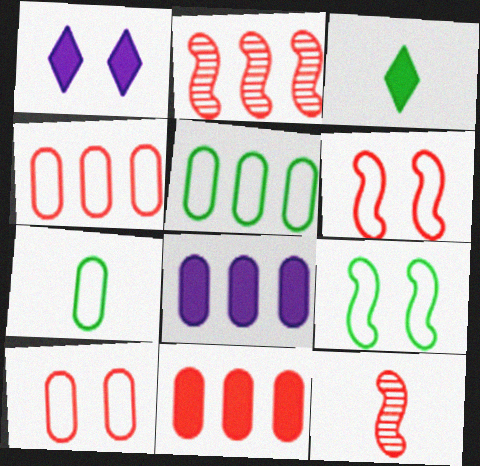[[1, 2, 7], 
[1, 5, 12]]